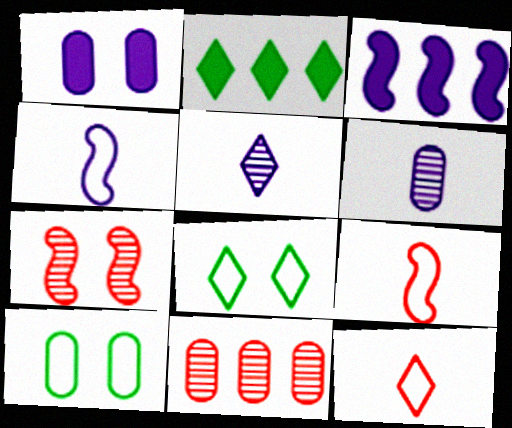[[1, 7, 8]]